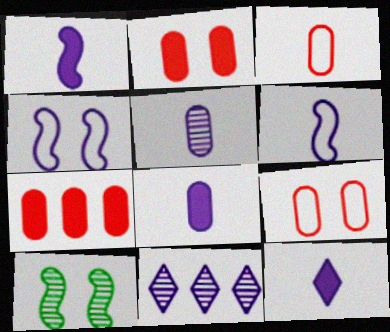[[1, 8, 12], 
[4, 8, 11], 
[5, 6, 12]]